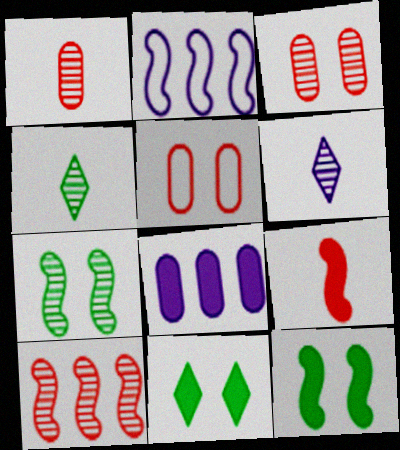[[1, 2, 11], 
[2, 7, 9], 
[8, 9, 11]]